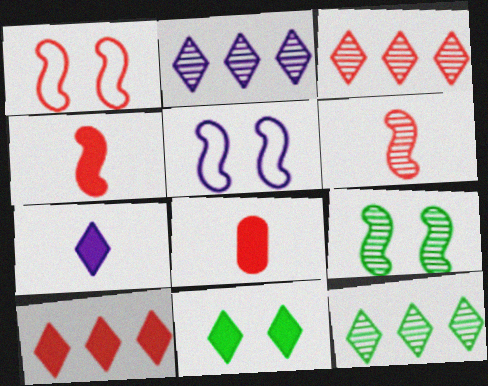[[1, 3, 8], 
[2, 3, 12], 
[5, 8, 12], 
[7, 10, 11]]